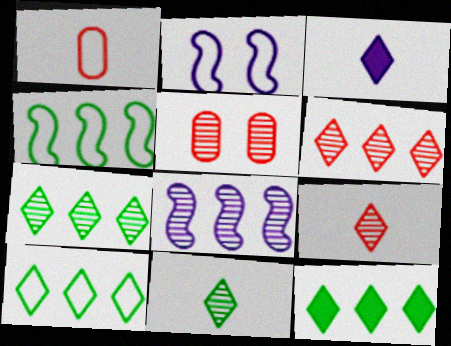[[1, 2, 10], 
[3, 4, 5], 
[5, 8, 11], 
[7, 10, 12]]